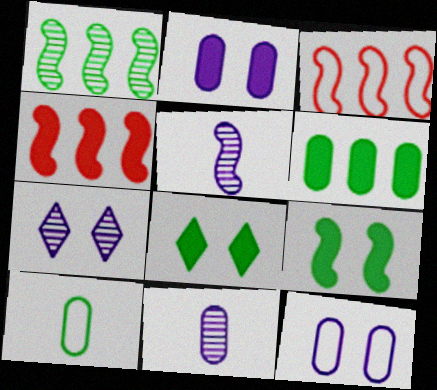[[1, 8, 10], 
[3, 5, 9], 
[3, 8, 11], 
[4, 7, 10]]